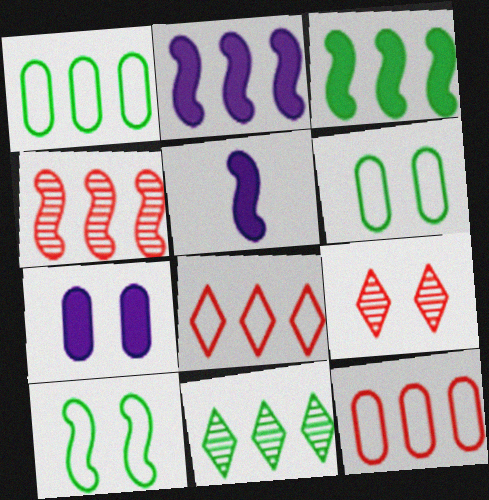[[1, 3, 11], 
[1, 5, 9], 
[2, 11, 12], 
[4, 5, 10], 
[7, 9, 10]]